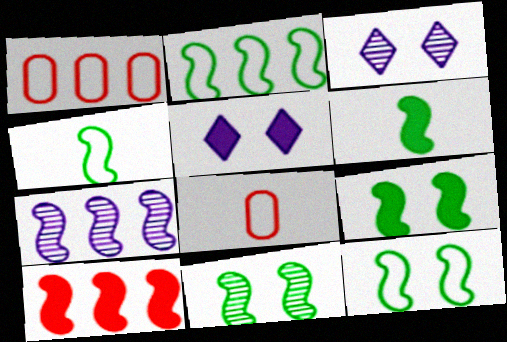[[1, 3, 6], 
[2, 4, 12], 
[2, 6, 11], 
[2, 7, 10], 
[9, 11, 12]]